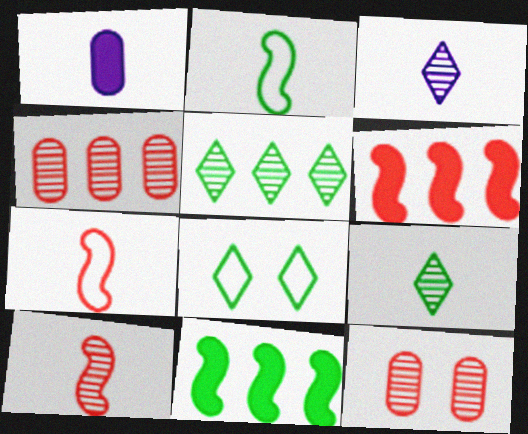[[1, 7, 9]]